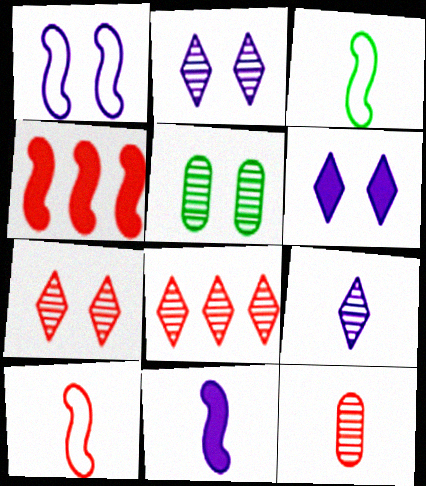[]